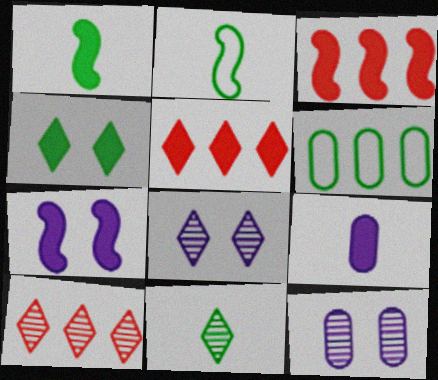[[1, 3, 7], 
[2, 5, 12], 
[3, 4, 9], 
[8, 10, 11]]